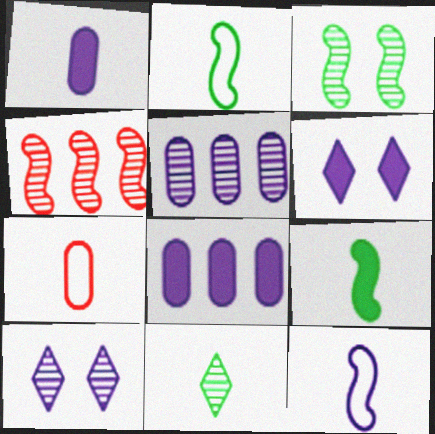[[5, 6, 12], 
[8, 10, 12]]